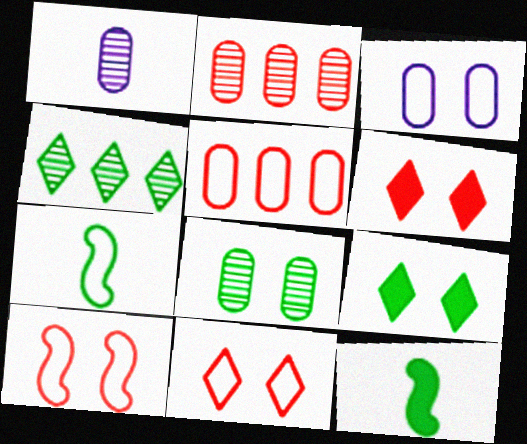[[1, 2, 8]]